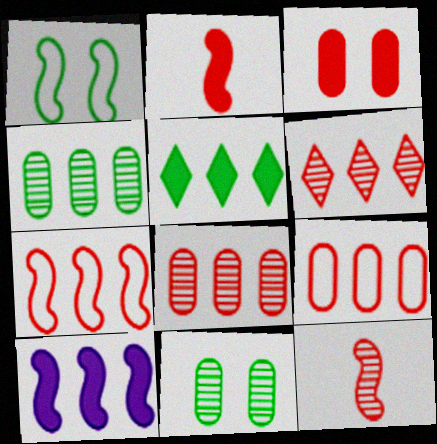[[1, 10, 12]]